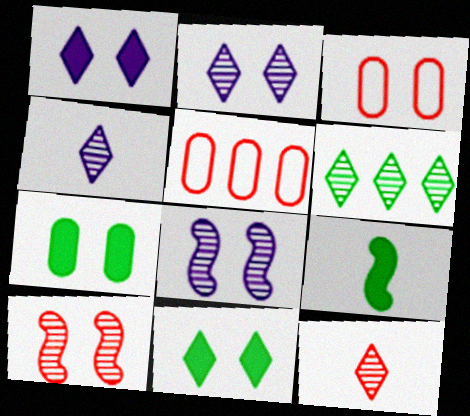[[2, 5, 9], 
[2, 6, 12], 
[3, 8, 11]]